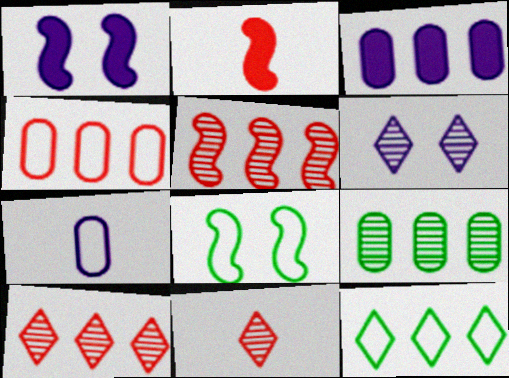[[3, 4, 9], 
[3, 5, 12], 
[3, 8, 11]]